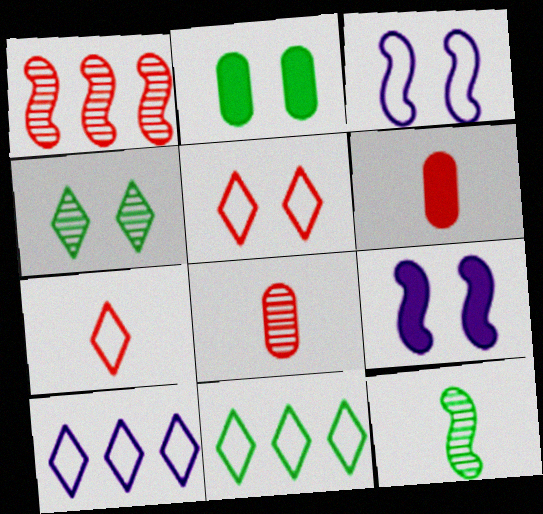[[1, 5, 6], 
[2, 11, 12], 
[8, 9, 11]]